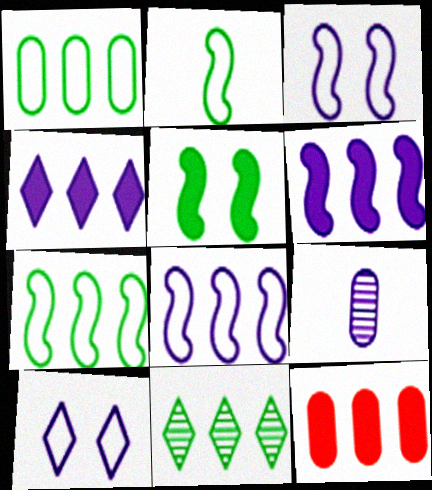[[3, 4, 9], 
[6, 9, 10], 
[8, 11, 12]]